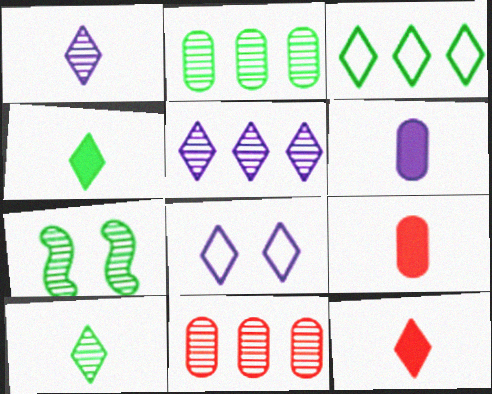[[1, 7, 11], 
[2, 7, 10]]